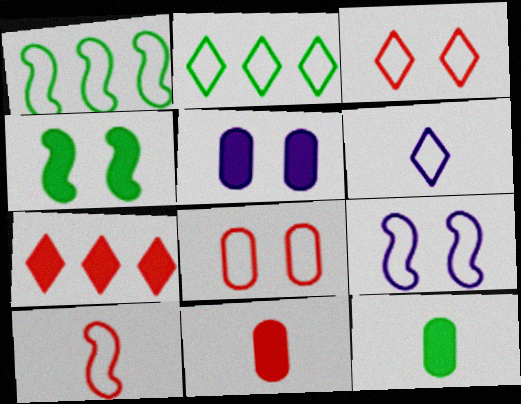[[1, 6, 8], 
[1, 9, 10], 
[2, 3, 6]]